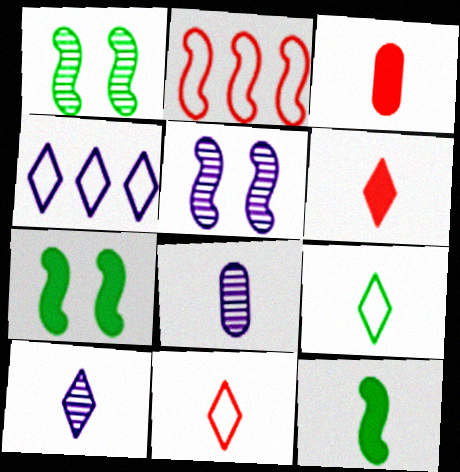[[1, 3, 4], 
[2, 5, 12], 
[6, 9, 10], 
[8, 11, 12]]